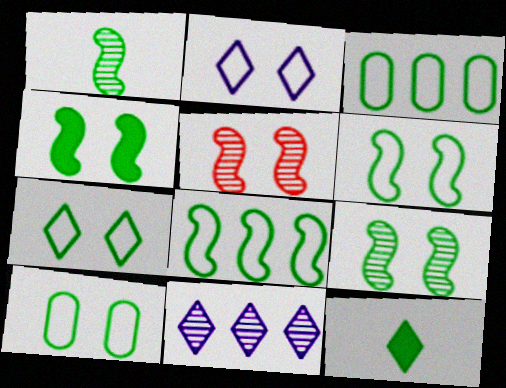[[1, 4, 8], 
[3, 9, 12], 
[4, 6, 9], 
[6, 7, 10]]